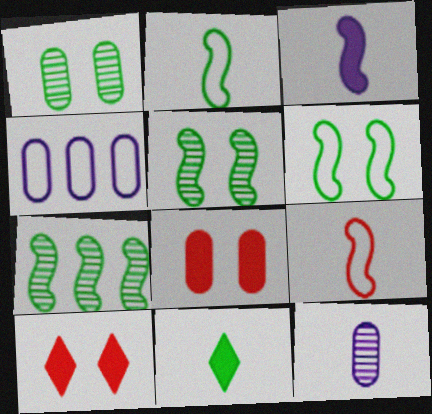[[9, 11, 12]]